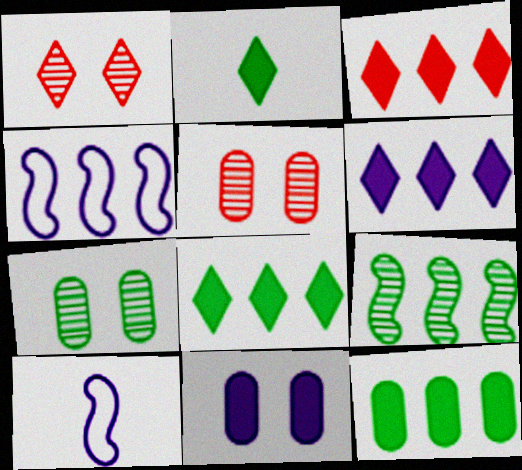[[1, 10, 12], 
[2, 4, 5], 
[3, 6, 8], 
[3, 7, 10], 
[5, 8, 10]]